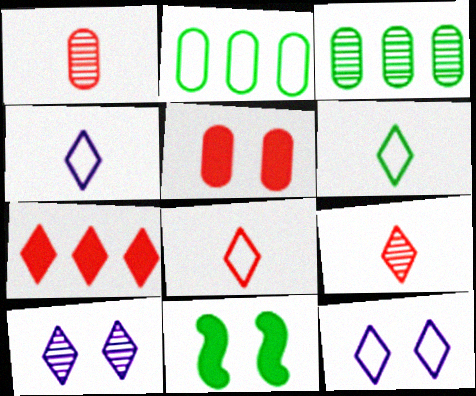[[3, 6, 11], 
[4, 6, 8], 
[6, 7, 10]]